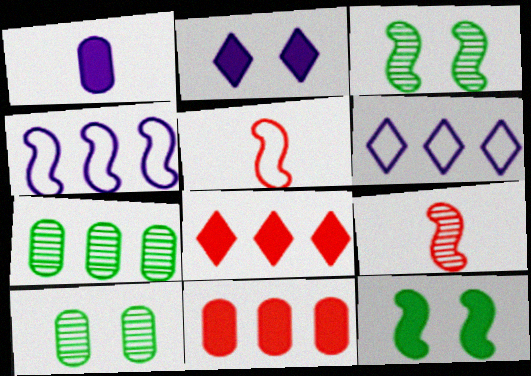[[1, 8, 12], 
[2, 5, 7], 
[4, 7, 8], 
[4, 9, 12]]